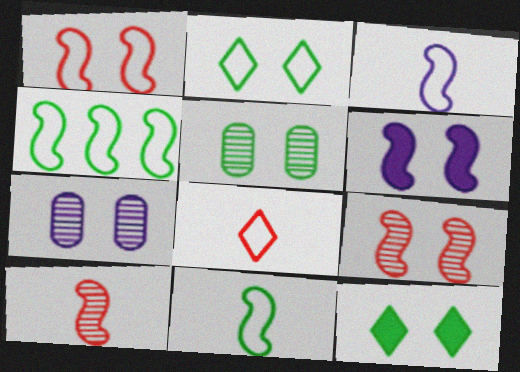[[1, 3, 4], 
[1, 7, 12], 
[4, 6, 10]]